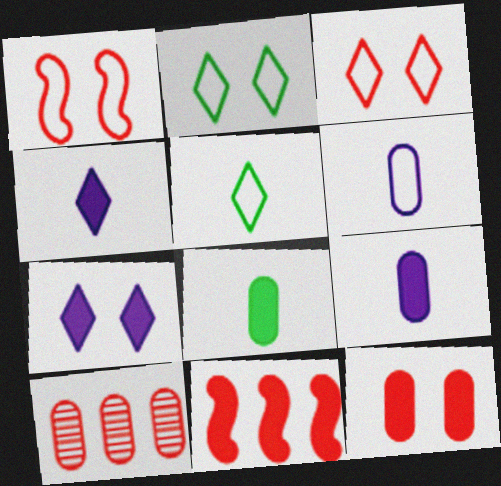[[7, 8, 11]]